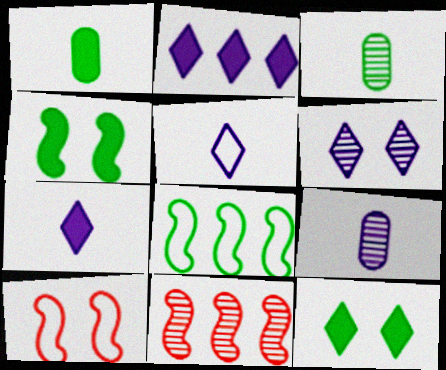[[2, 3, 10], 
[2, 5, 6], 
[3, 6, 11], 
[3, 8, 12]]